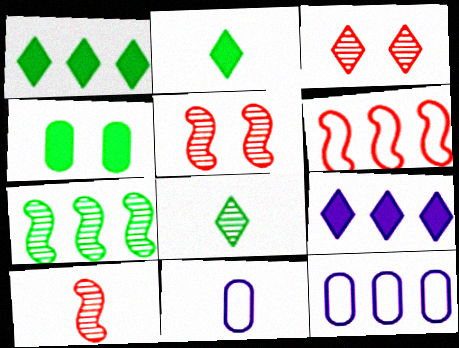[[1, 5, 11], 
[2, 5, 12], 
[2, 10, 11]]